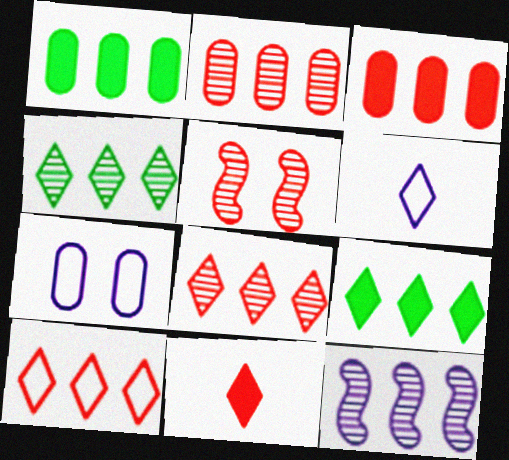[[1, 5, 6], 
[1, 10, 12], 
[2, 4, 12]]